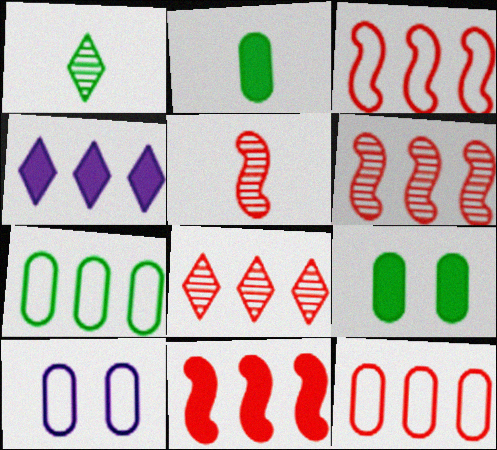[[1, 10, 11], 
[3, 6, 11], 
[4, 6, 7], 
[8, 11, 12]]